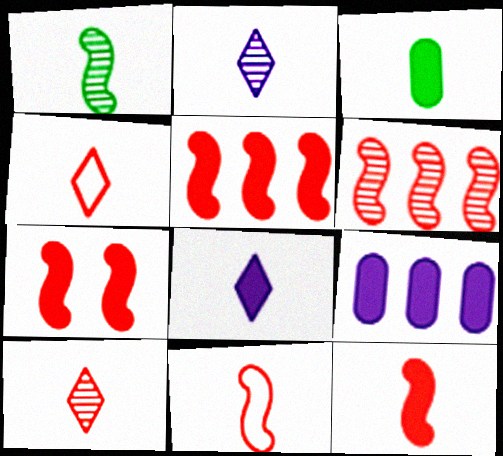[[2, 3, 11], 
[3, 8, 12], 
[5, 7, 12], 
[6, 7, 11]]